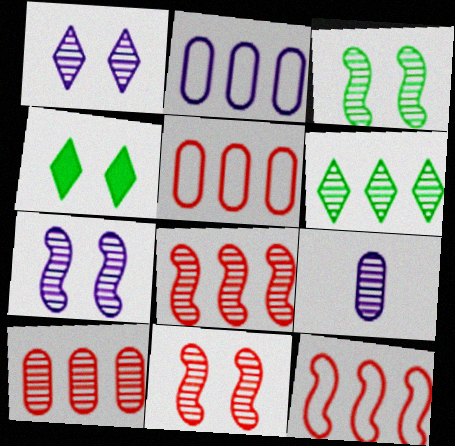[[3, 7, 11], 
[4, 9, 12], 
[6, 9, 11]]